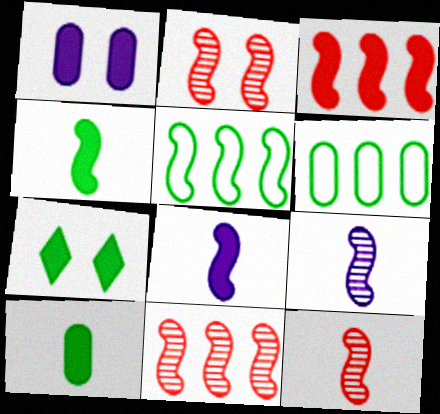[[2, 5, 8], 
[2, 11, 12]]